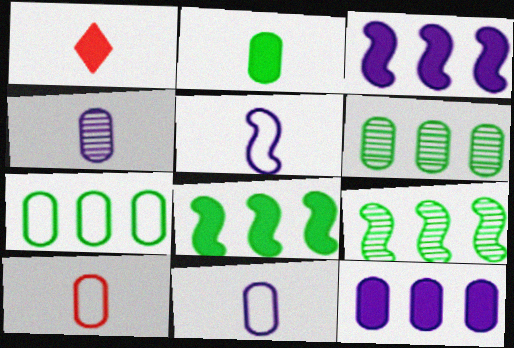[[2, 4, 10]]